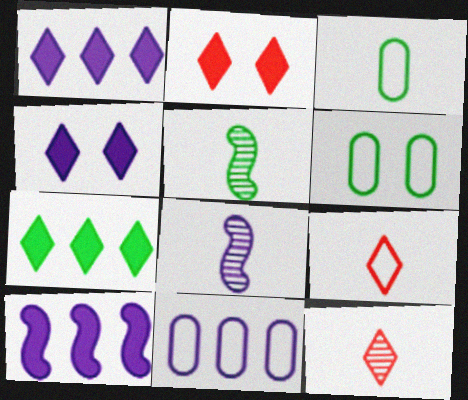[[2, 5, 11], 
[4, 8, 11], 
[5, 6, 7], 
[6, 10, 12]]